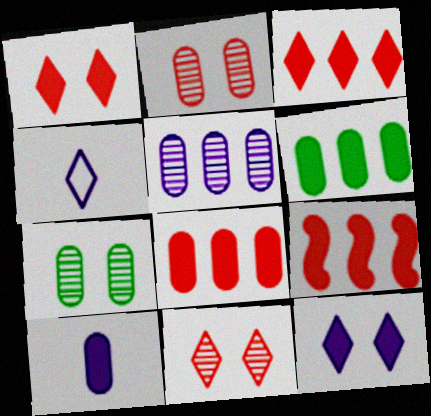[[3, 8, 9], 
[4, 7, 9]]